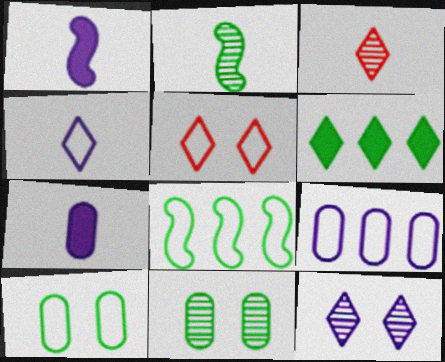[[1, 9, 12], 
[2, 6, 10]]